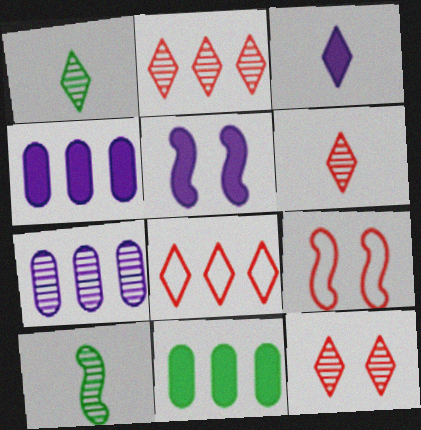[[1, 4, 9], 
[2, 6, 12], 
[3, 4, 5], 
[7, 10, 12]]